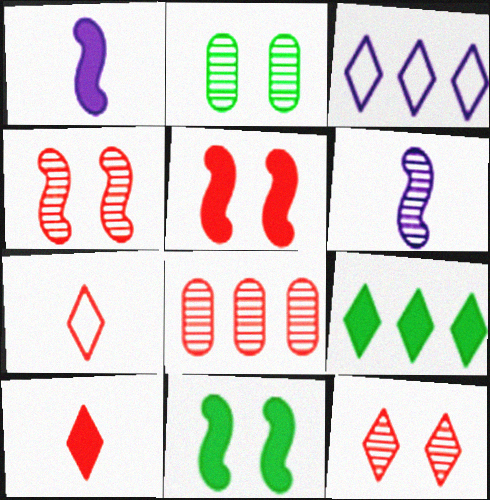[[5, 7, 8]]